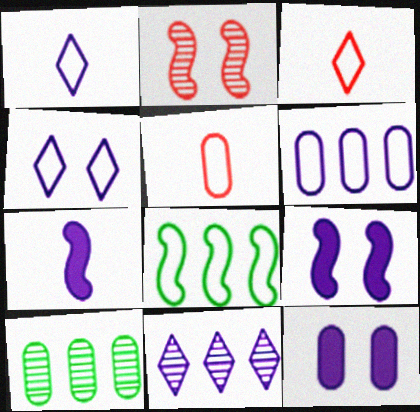[[2, 7, 8], 
[3, 9, 10], 
[4, 5, 8], 
[5, 10, 12]]